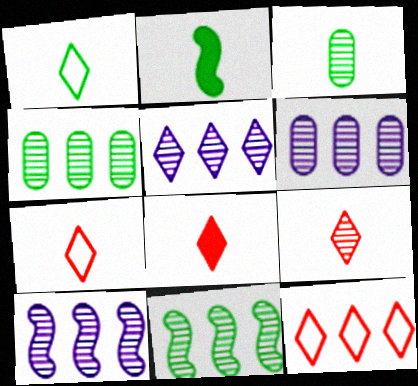[[1, 2, 3], 
[5, 6, 10], 
[7, 8, 9]]